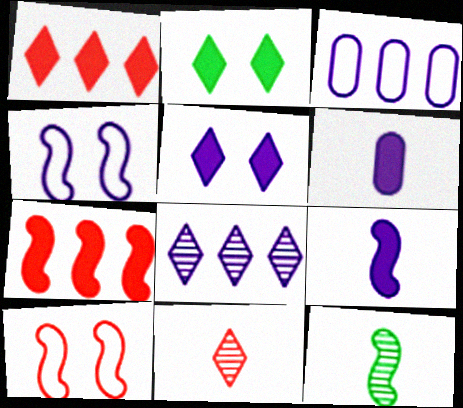[[2, 6, 7], 
[4, 6, 8], 
[4, 7, 12]]